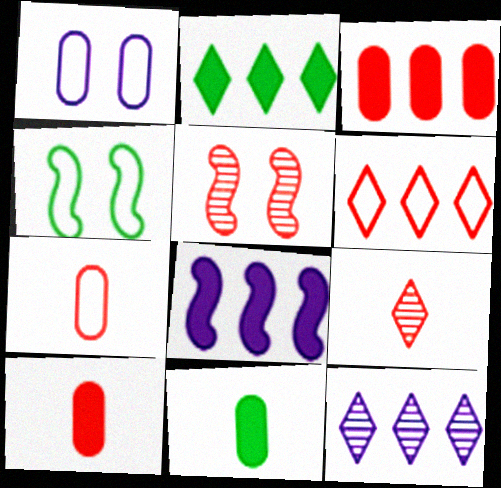[[2, 3, 8], 
[2, 6, 12], 
[4, 10, 12], 
[5, 6, 10]]